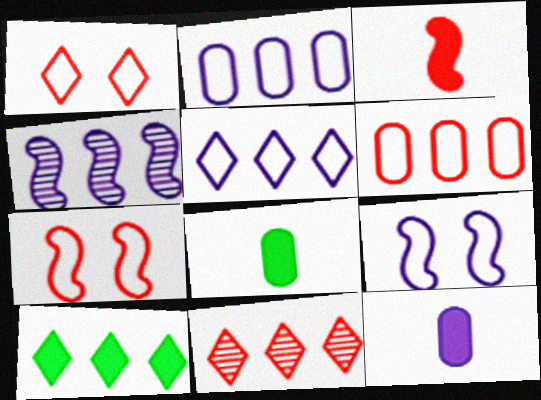[[1, 4, 8], 
[4, 6, 10], 
[5, 10, 11], 
[8, 9, 11]]